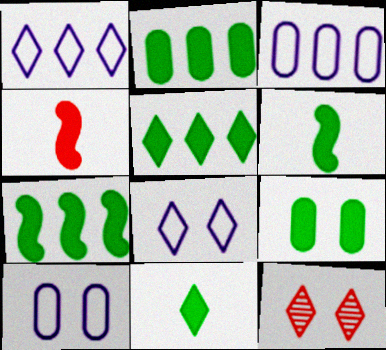[[1, 11, 12], 
[2, 5, 7], 
[3, 6, 12], 
[5, 6, 9], 
[7, 9, 11]]